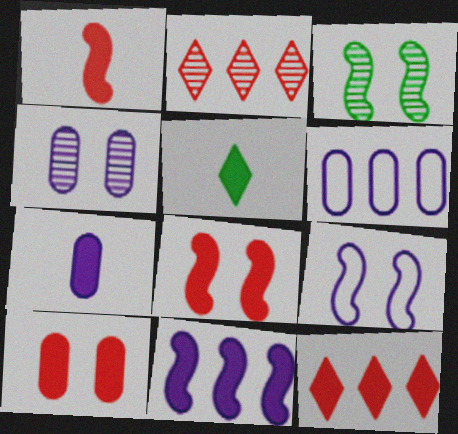[[1, 5, 7], 
[1, 10, 12], 
[3, 8, 9], 
[4, 6, 7], 
[5, 10, 11]]